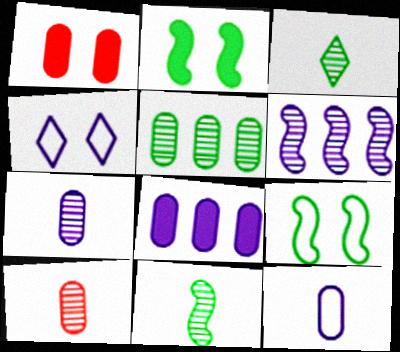[[1, 5, 12]]